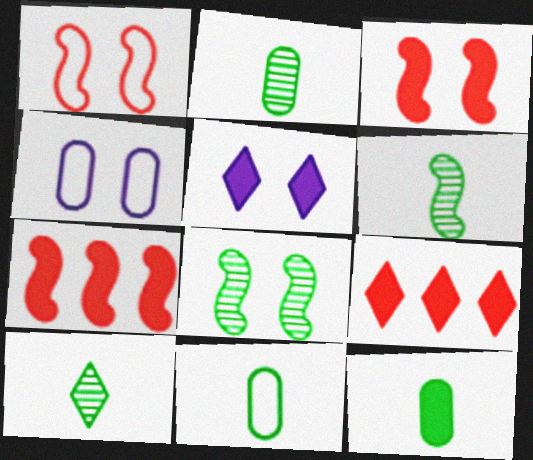[[2, 6, 10], 
[2, 11, 12], 
[4, 6, 9], 
[4, 7, 10], 
[5, 7, 12]]